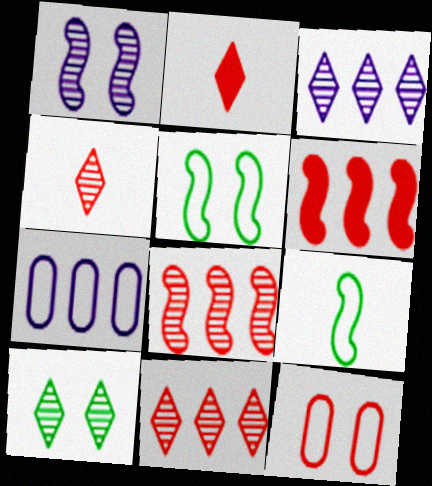[[1, 6, 9], 
[2, 8, 12], 
[3, 4, 10], 
[4, 6, 12]]